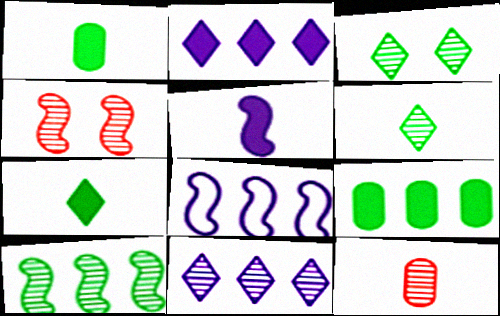[]